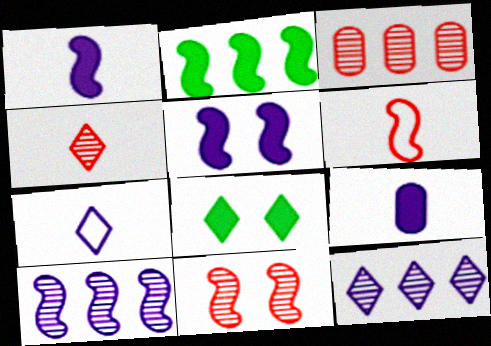[[3, 4, 11]]